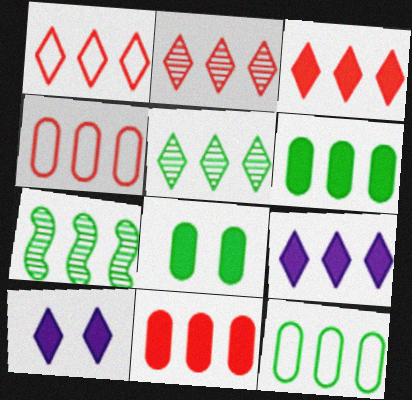[[1, 2, 3], 
[1, 5, 9], 
[4, 7, 9]]